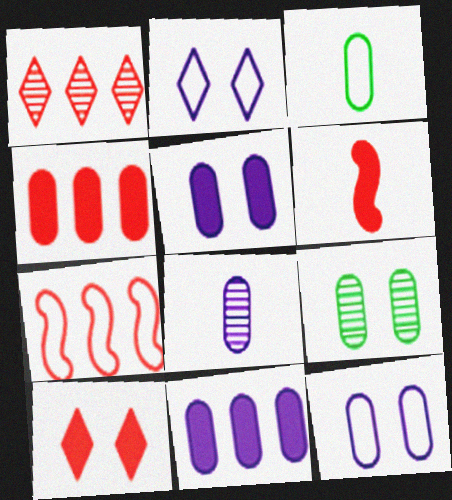[[1, 4, 7], 
[2, 3, 7], 
[4, 6, 10], 
[8, 11, 12]]